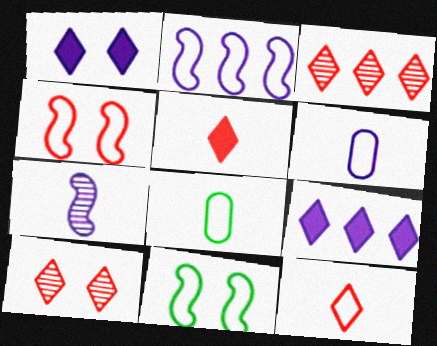[[5, 7, 8]]